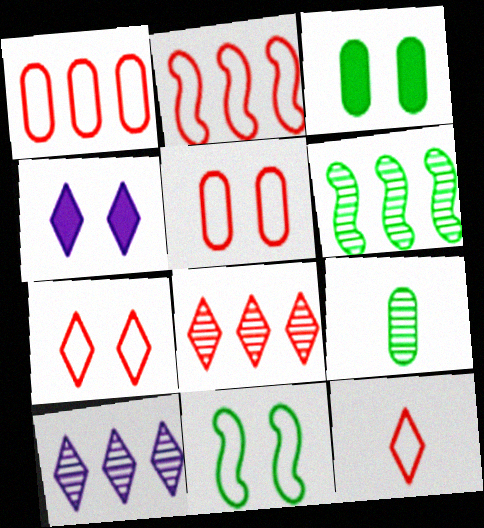[[2, 4, 9], 
[2, 5, 12]]